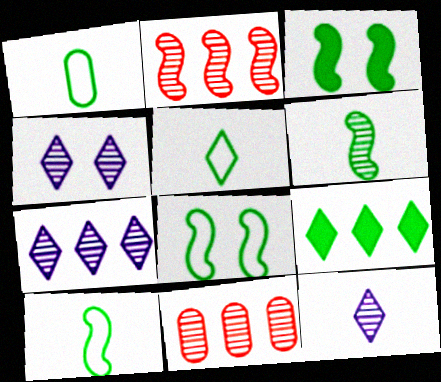[[1, 5, 10], 
[4, 6, 11], 
[4, 7, 12]]